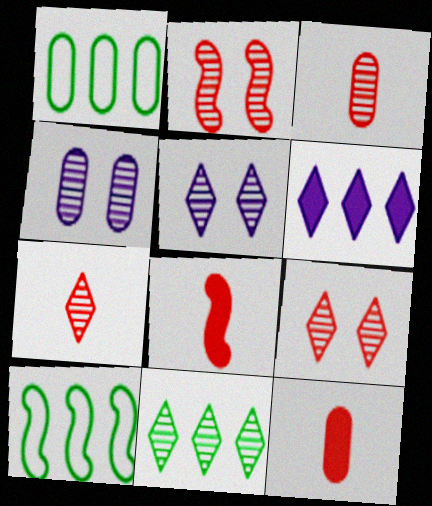[[1, 4, 12], 
[1, 5, 8], 
[5, 7, 11], 
[5, 10, 12]]